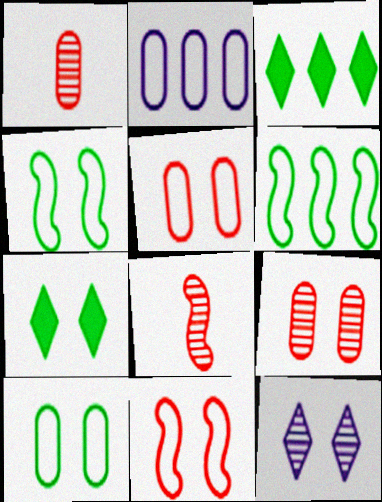[[2, 7, 8]]